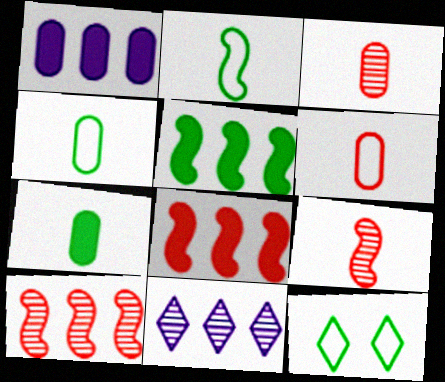[[1, 9, 12]]